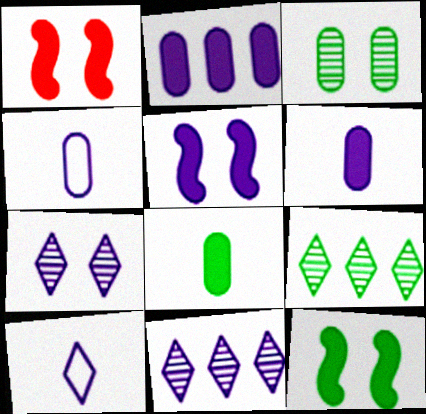[[1, 4, 9], 
[1, 5, 12], 
[4, 5, 11]]